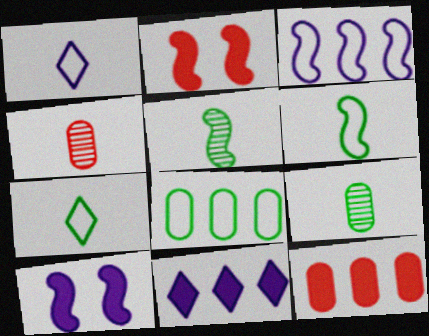[[2, 3, 5]]